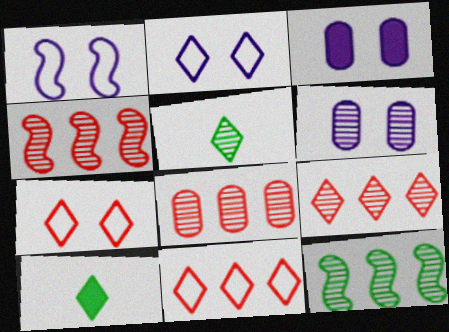[[1, 8, 10], 
[2, 9, 10], 
[4, 5, 6], 
[4, 8, 9]]